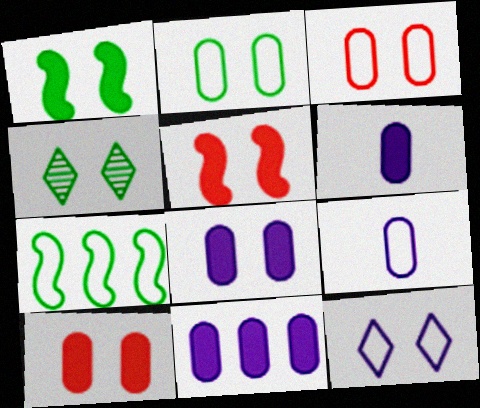[[1, 2, 4], 
[6, 8, 11]]